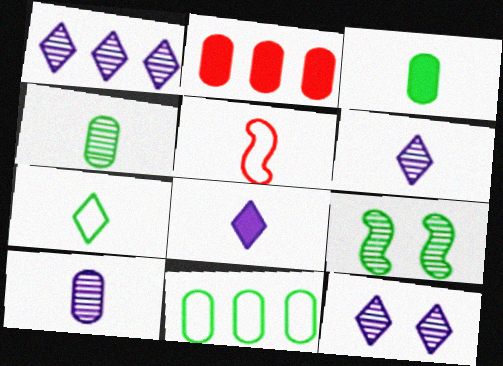[[1, 6, 12], 
[3, 5, 6], 
[4, 5, 8]]